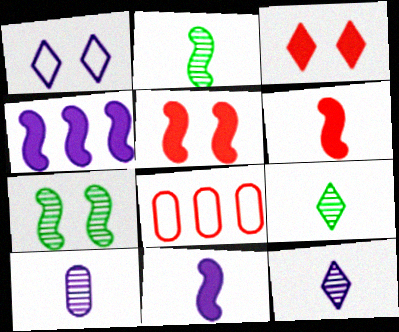[[1, 4, 10]]